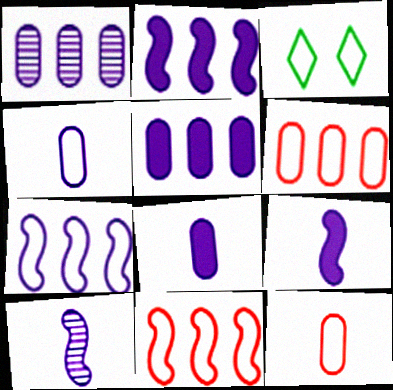[[3, 4, 11], 
[3, 7, 12]]